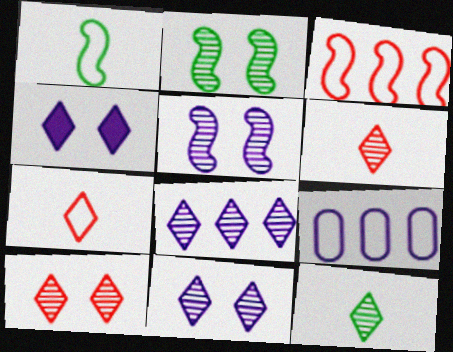[[8, 10, 12]]